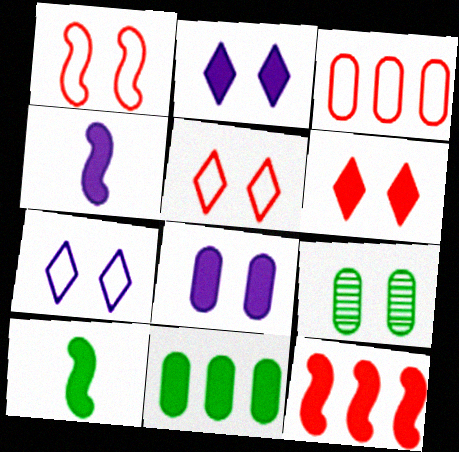[[1, 2, 9], 
[4, 6, 11]]